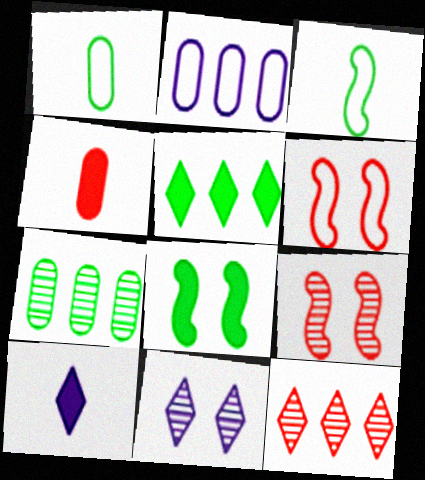[[4, 6, 12], 
[6, 7, 10]]